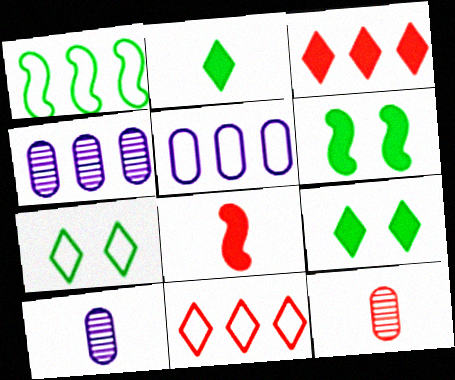[[1, 3, 4], 
[1, 5, 11], 
[4, 7, 8], 
[6, 10, 11]]